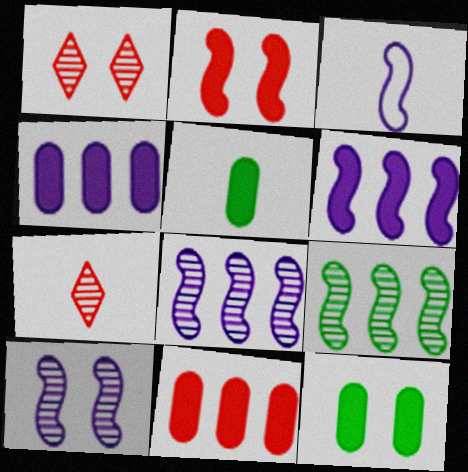[[2, 3, 9], 
[3, 5, 7], 
[3, 6, 10]]